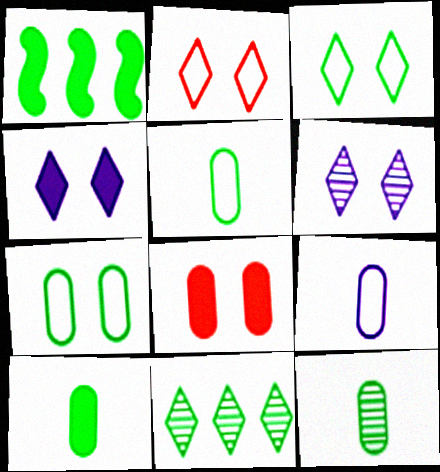[[1, 3, 12], 
[5, 10, 12]]